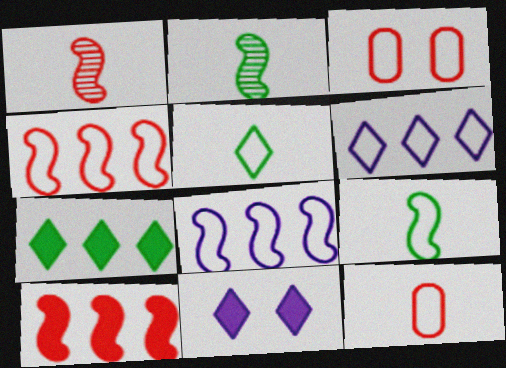[[3, 5, 8], 
[3, 6, 9]]